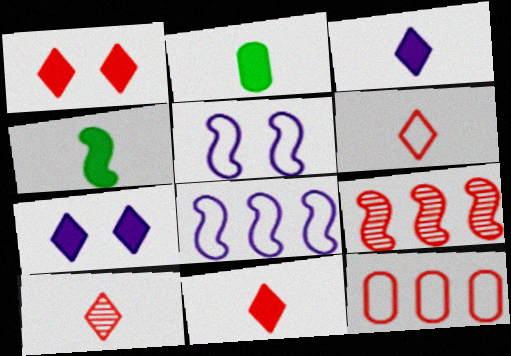[[4, 5, 9], 
[6, 10, 11]]